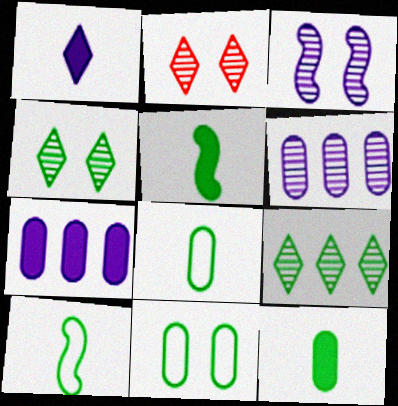[[2, 7, 10], 
[5, 9, 11]]